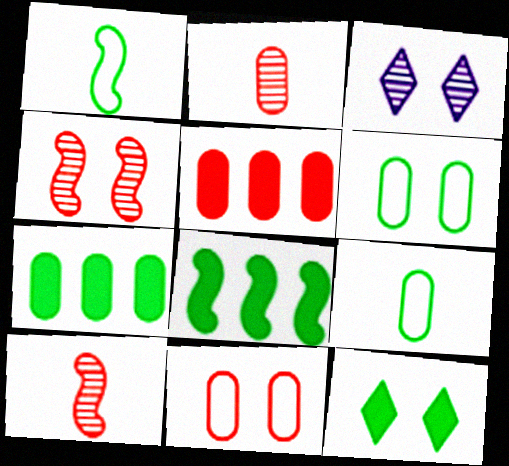[[1, 3, 5], 
[2, 5, 11]]